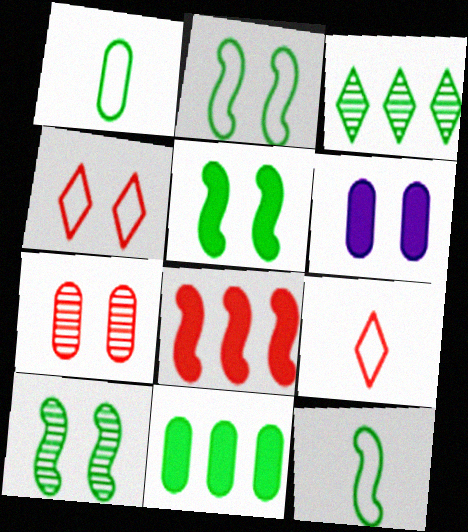[[1, 3, 5], 
[2, 5, 10], 
[4, 6, 10], 
[7, 8, 9]]